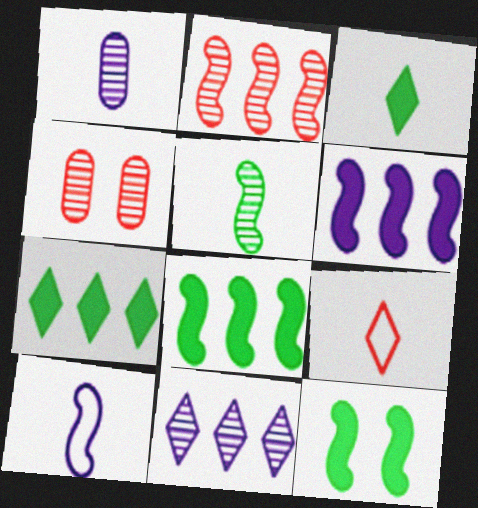[[2, 10, 12], 
[4, 5, 11], 
[4, 7, 10]]